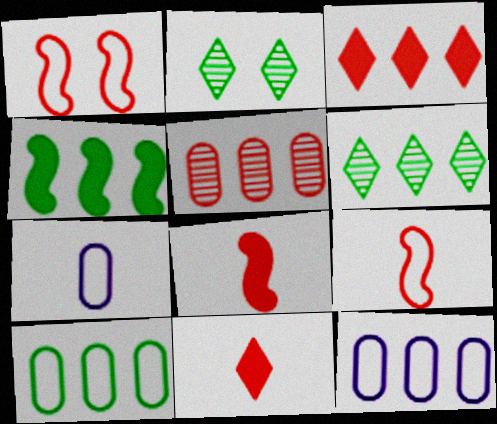[[1, 5, 11], 
[2, 8, 12], 
[4, 6, 10]]